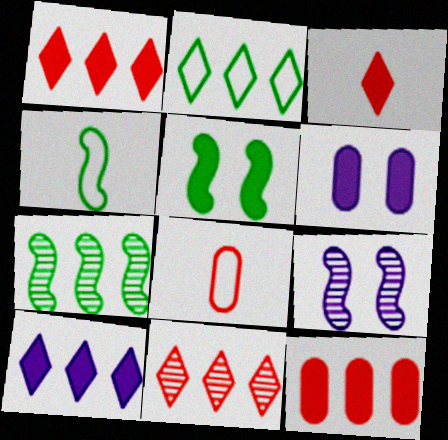[[2, 10, 11], 
[4, 5, 7], 
[4, 6, 11]]